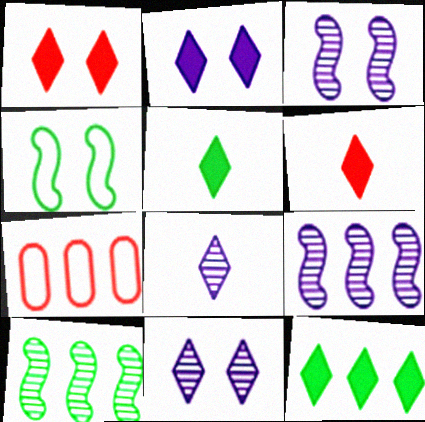[[2, 6, 12], 
[3, 5, 7], 
[7, 9, 12]]